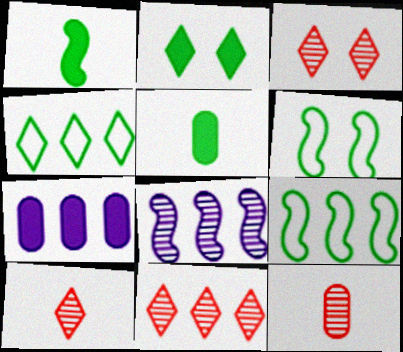[[3, 10, 11], 
[6, 7, 10], 
[7, 9, 11]]